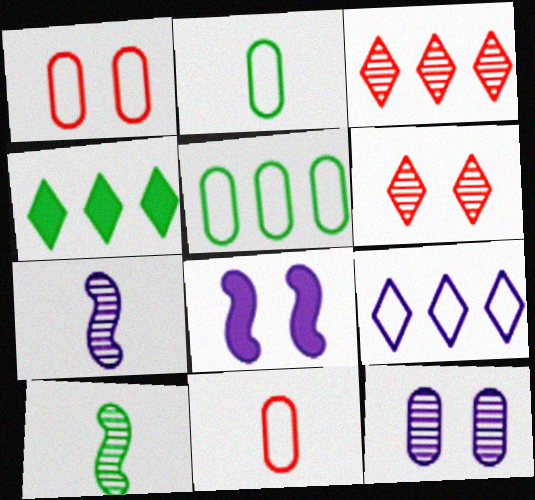[[1, 4, 7], 
[2, 3, 8], 
[3, 4, 9], 
[3, 10, 12]]